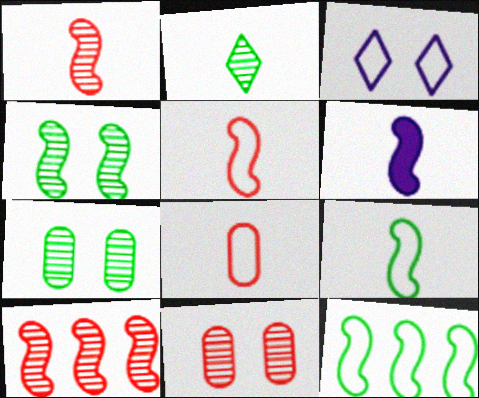[[1, 6, 9], 
[2, 6, 8], 
[3, 8, 12]]